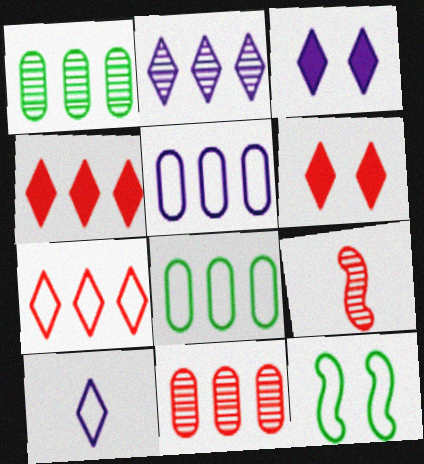[[2, 3, 10], 
[3, 8, 9]]